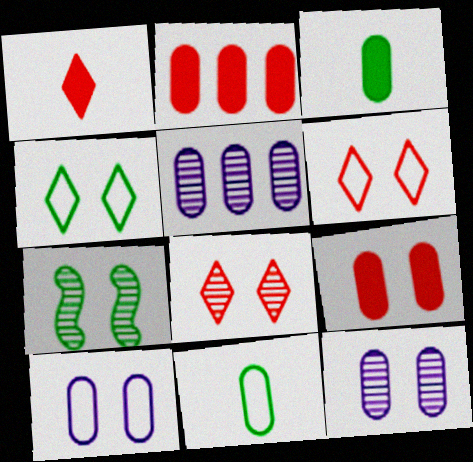[[2, 11, 12], 
[5, 9, 11], 
[7, 8, 12]]